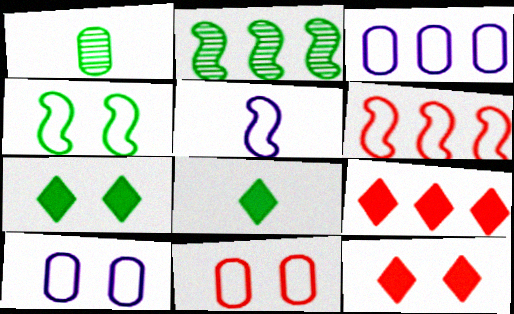[[2, 3, 9], 
[4, 5, 6]]